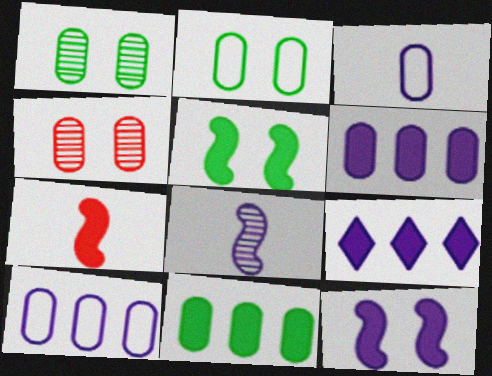[[3, 4, 11]]